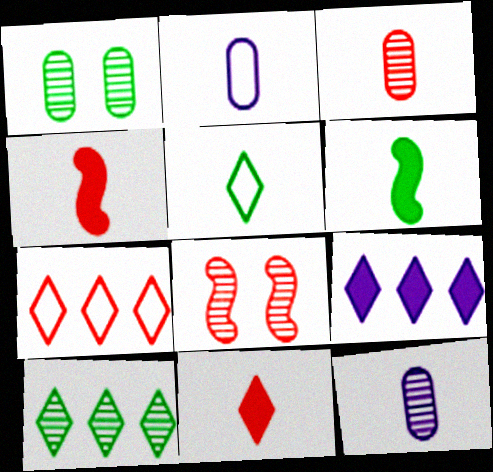[[4, 5, 12], 
[7, 9, 10], 
[8, 10, 12]]